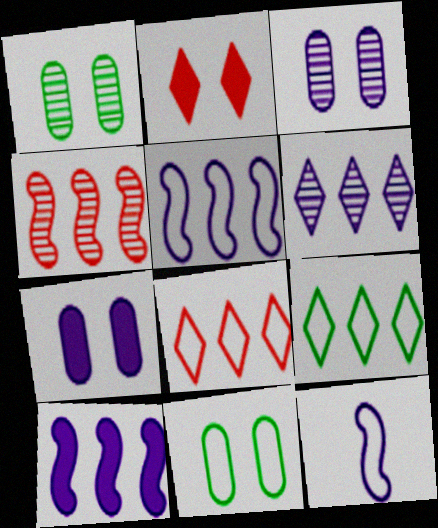[[6, 7, 12], 
[8, 11, 12]]